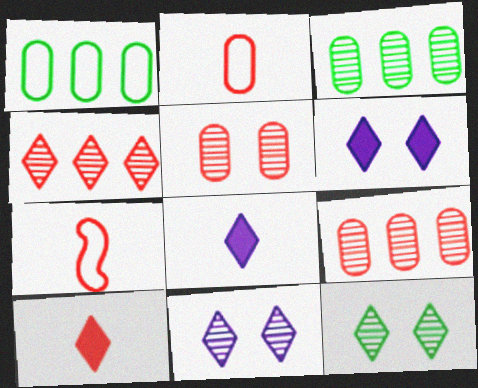[[3, 6, 7]]